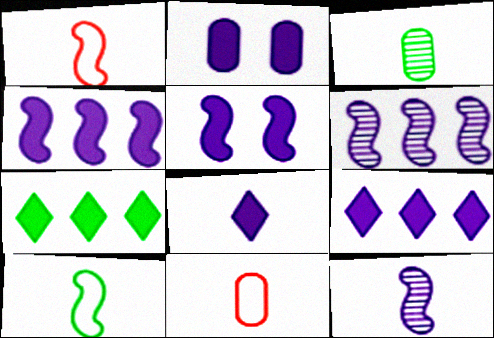[[1, 3, 8], 
[2, 4, 8]]